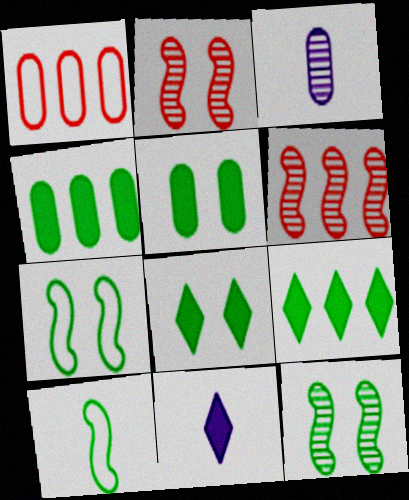[[1, 3, 5], 
[1, 11, 12]]